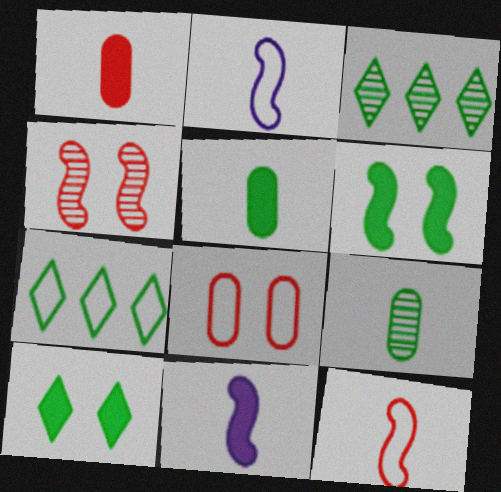[[2, 7, 8], 
[3, 8, 11], 
[6, 7, 9]]